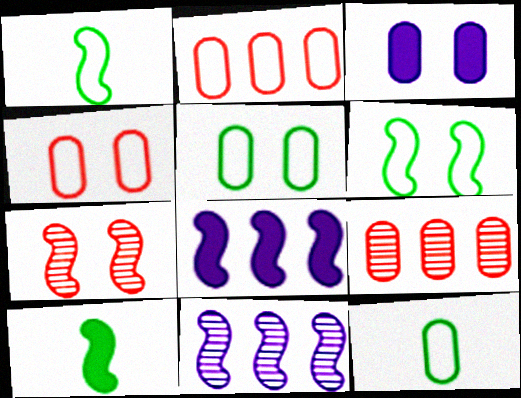[[1, 7, 8], 
[3, 9, 12]]